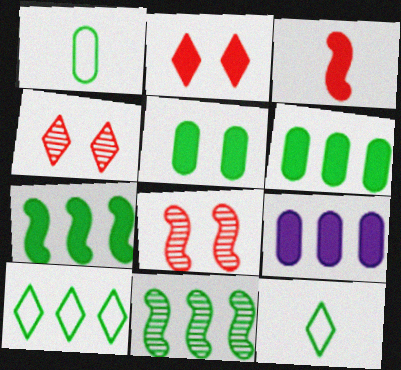[[5, 11, 12], 
[6, 10, 11], 
[8, 9, 12]]